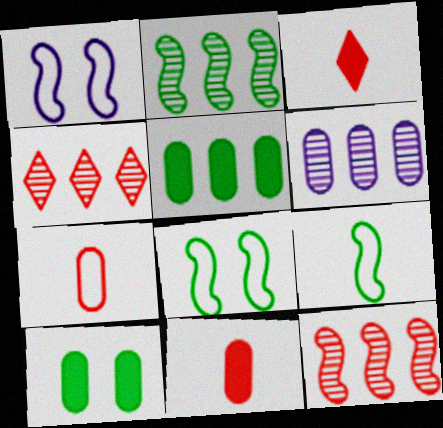[[2, 4, 6], 
[3, 6, 8], 
[6, 7, 10]]